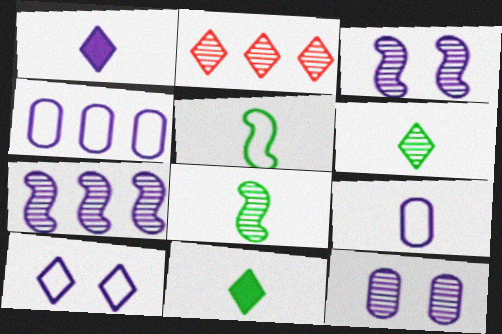[[1, 3, 4], 
[2, 8, 12], 
[2, 10, 11]]